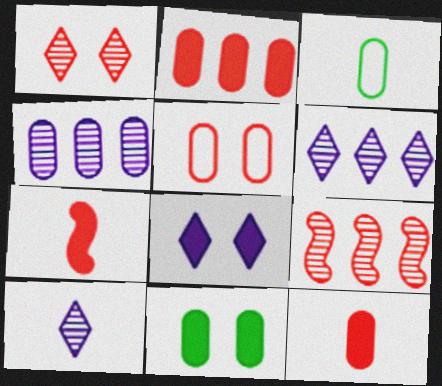[[3, 7, 10], 
[3, 8, 9]]